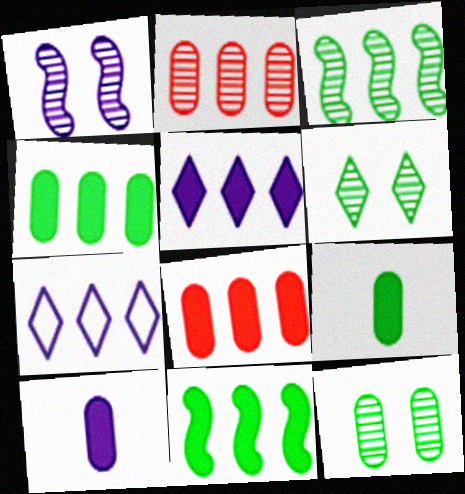[[1, 7, 10], 
[2, 7, 11], 
[3, 7, 8], 
[5, 8, 11]]